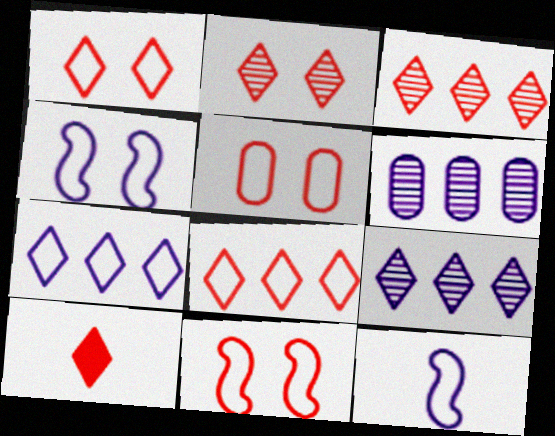[[1, 3, 10], 
[1, 5, 11], 
[2, 8, 10]]